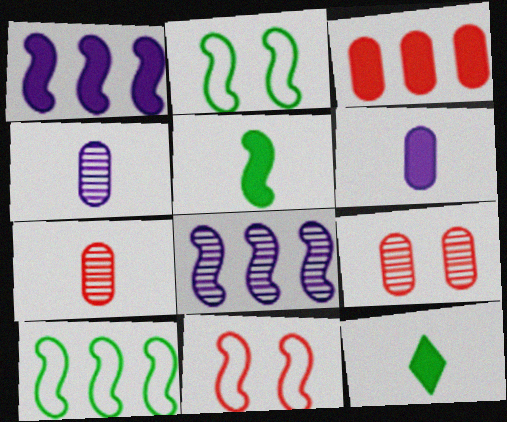[[5, 8, 11]]